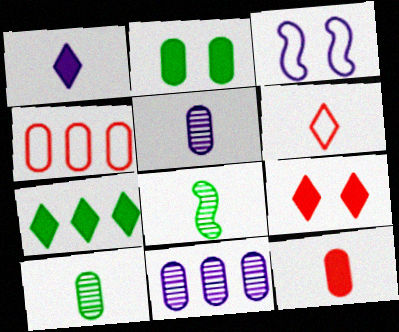[[1, 3, 11], 
[1, 7, 9], 
[2, 4, 5]]